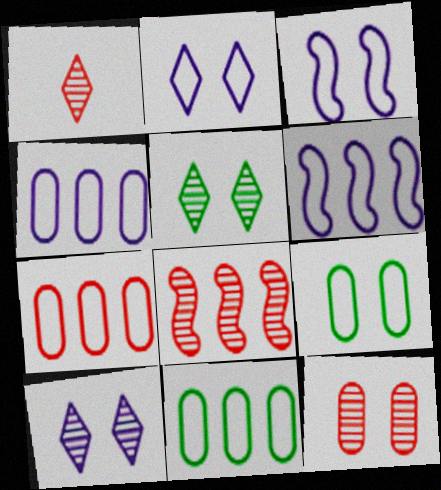[[1, 8, 12], 
[4, 7, 11]]